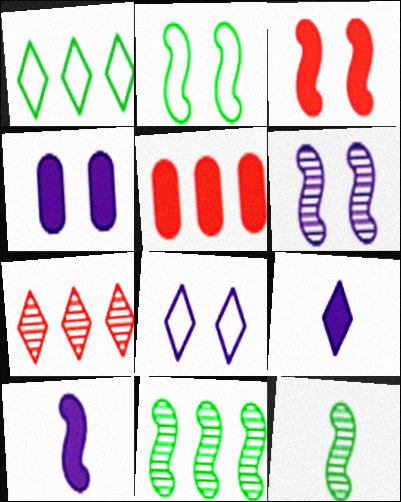[[2, 3, 6], 
[4, 6, 8], 
[5, 8, 12]]